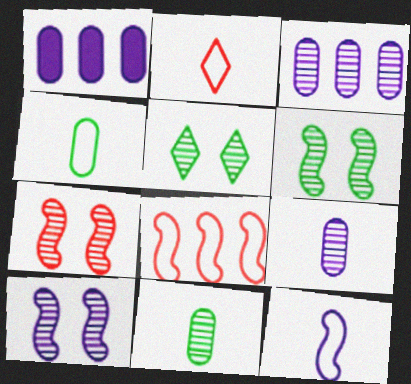[[1, 2, 6], 
[2, 4, 12], 
[6, 7, 10]]